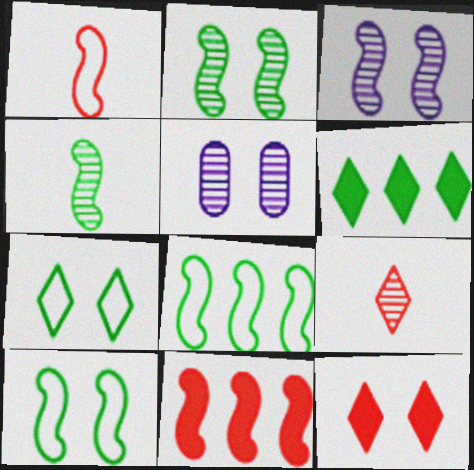[[1, 5, 6], 
[5, 10, 12]]